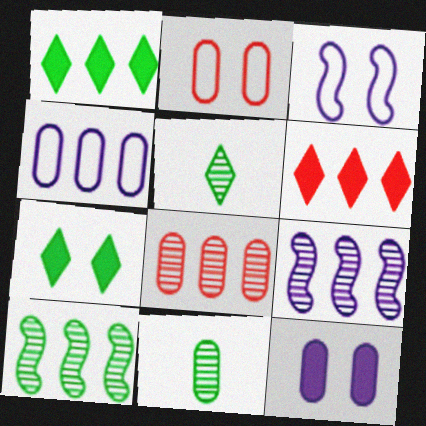[[3, 6, 11], 
[4, 6, 10]]